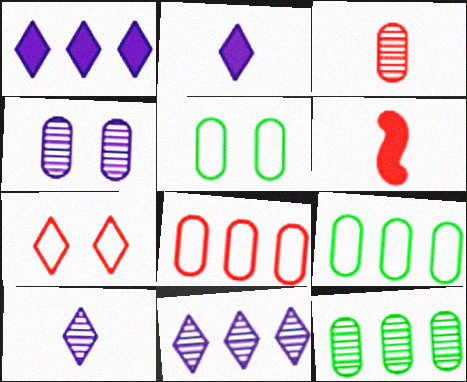[[3, 4, 12], 
[5, 6, 11]]